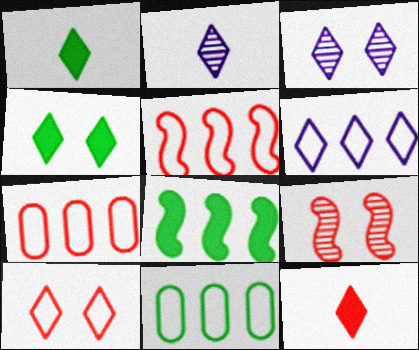[[3, 4, 10], 
[5, 6, 11], 
[7, 9, 12]]